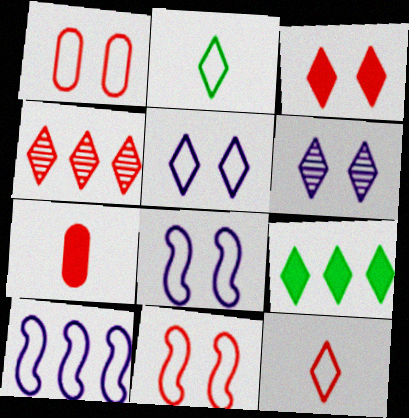[[1, 2, 10], 
[3, 4, 12], 
[4, 7, 11], 
[6, 9, 12]]